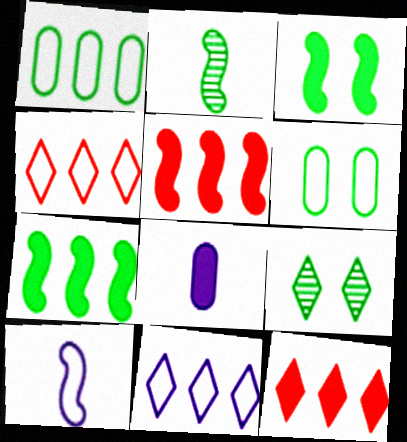[[3, 6, 9], 
[3, 8, 12], 
[4, 6, 10]]